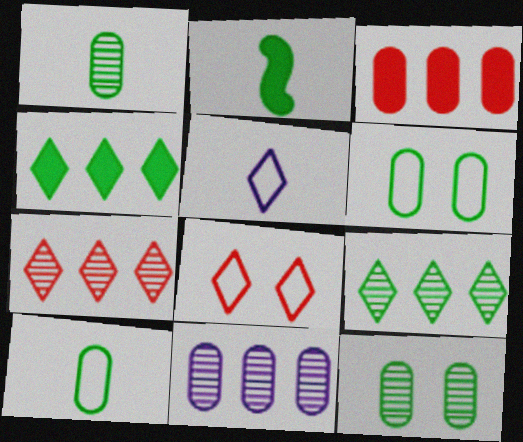[[2, 6, 9], 
[2, 8, 11]]